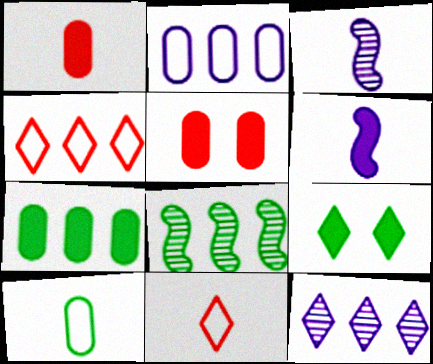[[8, 9, 10], 
[9, 11, 12]]